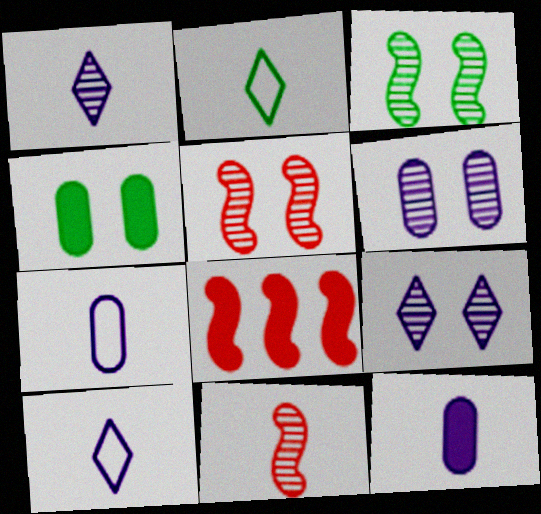[[2, 6, 8], 
[2, 11, 12]]